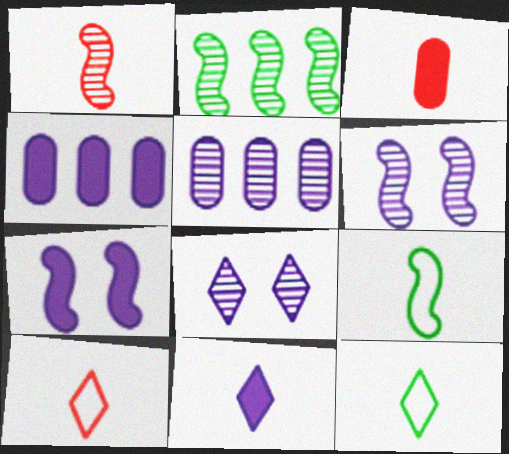[[1, 2, 6], 
[1, 3, 10], 
[4, 7, 11]]